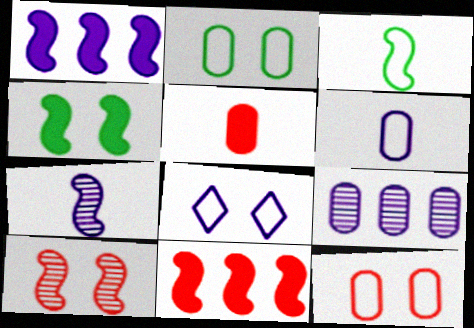[[1, 3, 10], 
[2, 5, 9]]